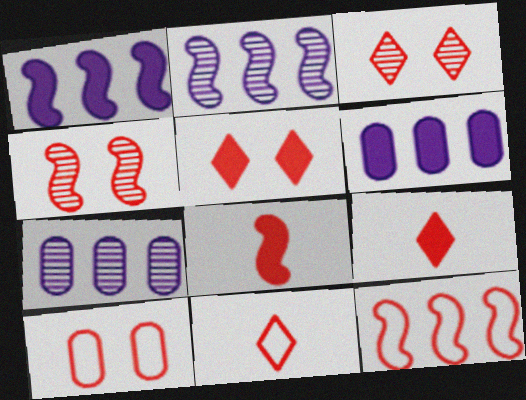[[4, 5, 10], 
[4, 8, 12], 
[10, 11, 12]]